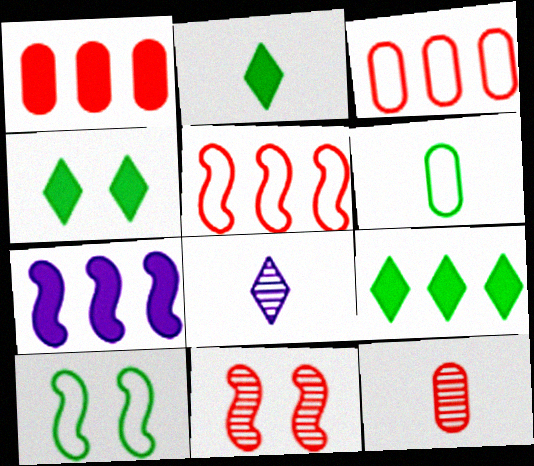[[1, 7, 9], 
[1, 8, 10], 
[2, 4, 9]]